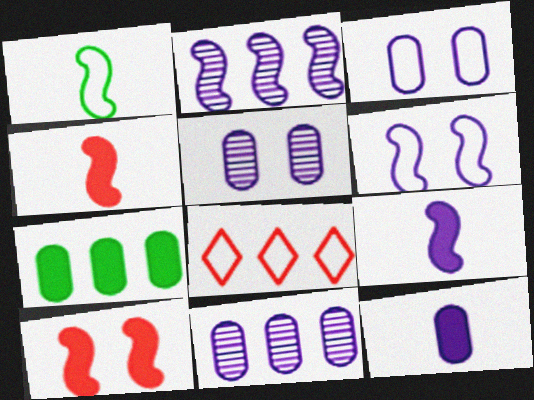[[1, 2, 10], 
[1, 3, 8], 
[2, 6, 9], 
[2, 7, 8], 
[3, 11, 12]]